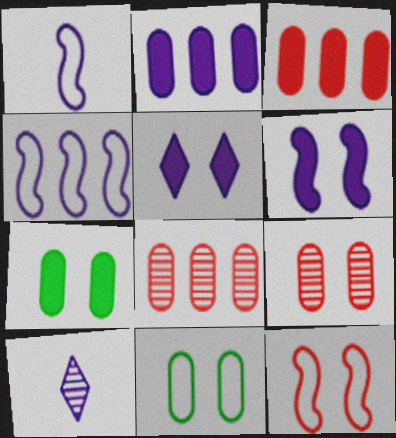[]